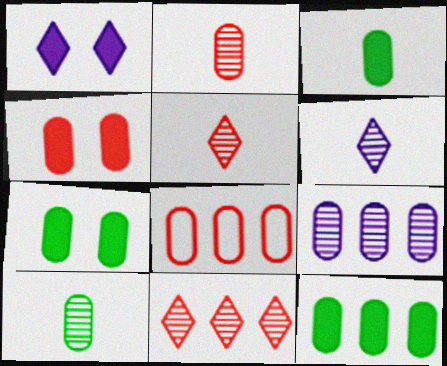[[2, 4, 8], 
[3, 7, 12], 
[8, 9, 12]]